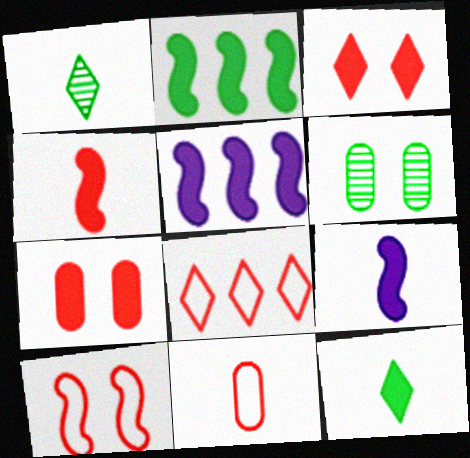[[1, 9, 11], 
[5, 7, 12], 
[6, 8, 9], 
[8, 10, 11]]